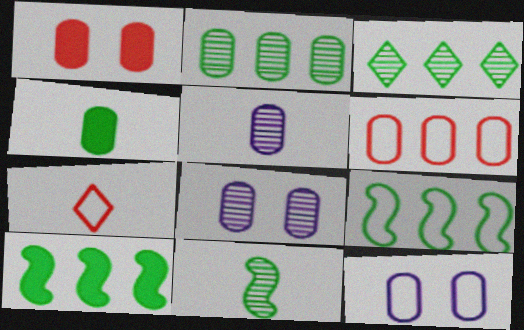[[4, 6, 8], 
[7, 8, 10], 
[7, 9, 12]]